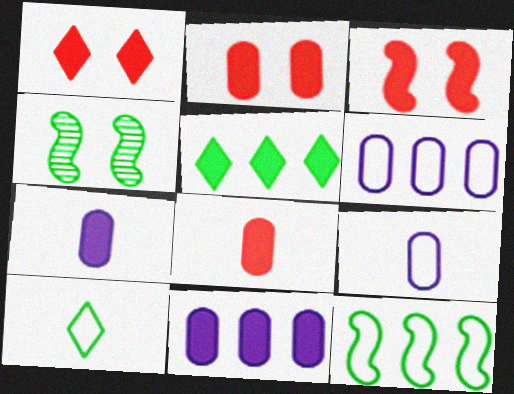[[1, 2, 3], 
[3, 5, 7]]